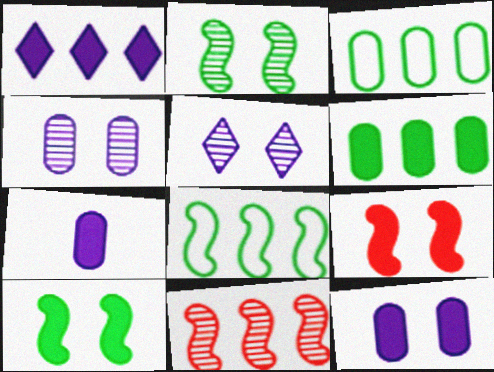[[1, 3, 11]]